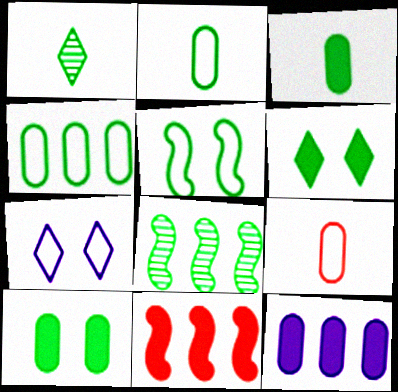[[2, 6, 8]]